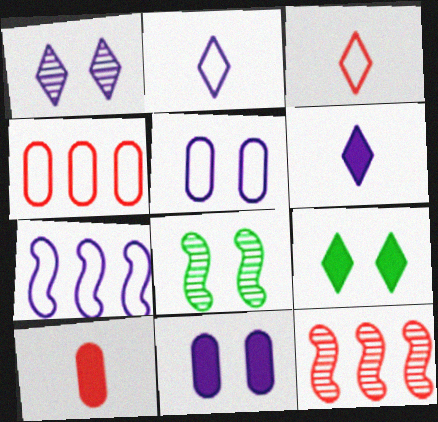[[2, 5, 7], 
[4, 6, 8]]